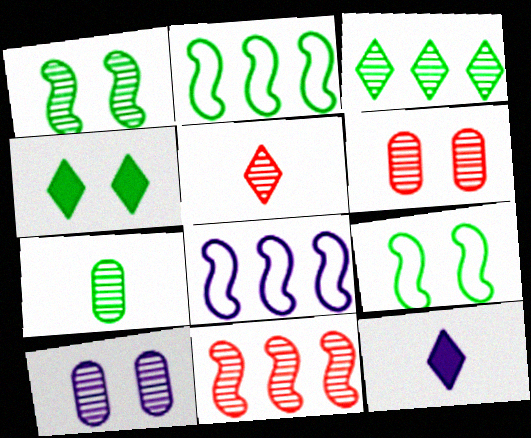[[1, 3, 7], 
[2, 4, 7], 
[2, 6, 12], 
[5, 6, 11], 
[8, 10, 12]]